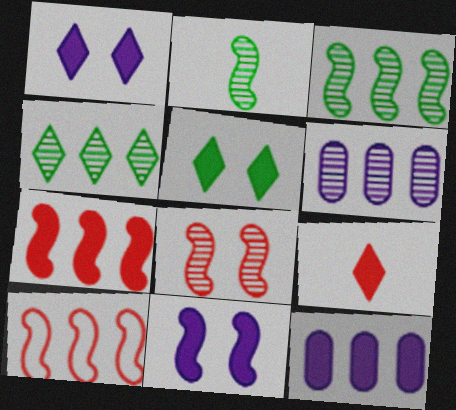[[2, 10, 11], 
[4, 10, 12]]